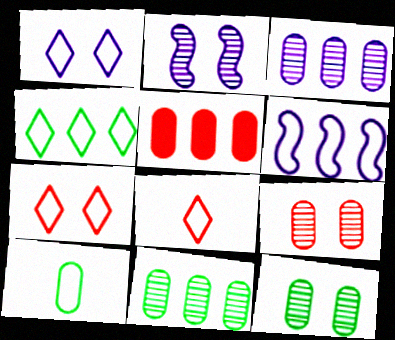[[1, 4, 8], 
[6, 7, 10]]